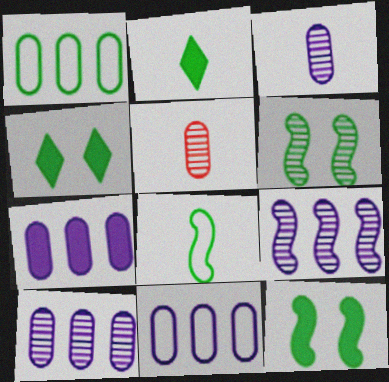[[1, 2, 6], 
[7, 10, 11]]